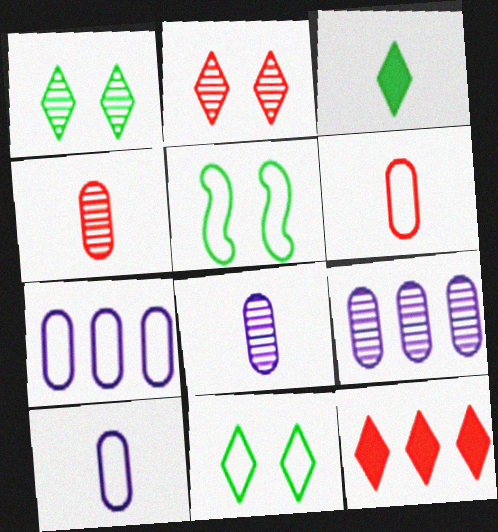[[5, 8, 12]]